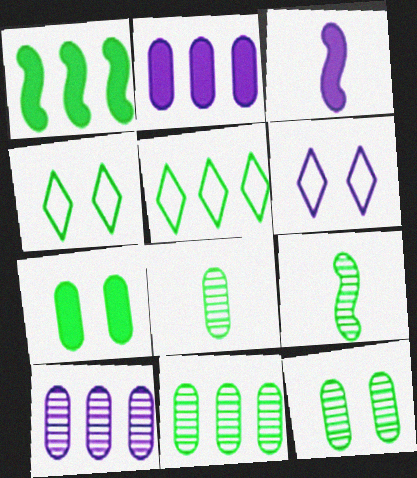[[1, 4, 8], 
[1, 5, 11], 
[3, 6, 10], 
[5, 7, 9], 
[8, 11, 12]]